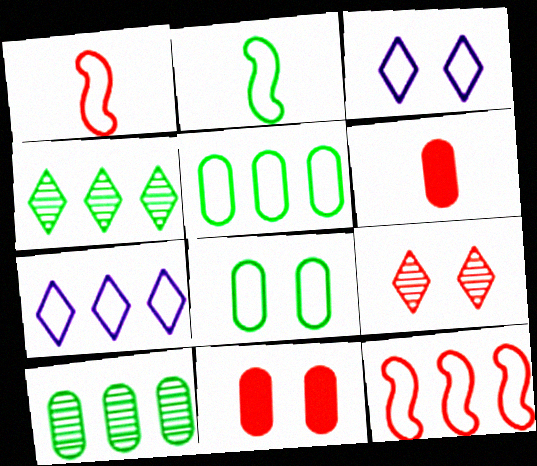[[1, 3, 5], 
[1, 7, 8], 
[5, 7, 12], 
[6, 9, 12]]